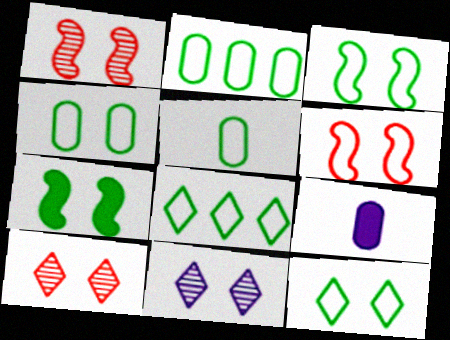[[1, 8, 9], 
[2, 4, 5], 
[3, 4, 12], 
[3, 5, 8]]